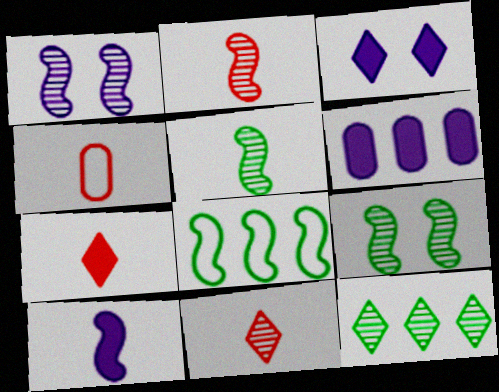[[2, 4, 7], 
[3, 6, 10]]